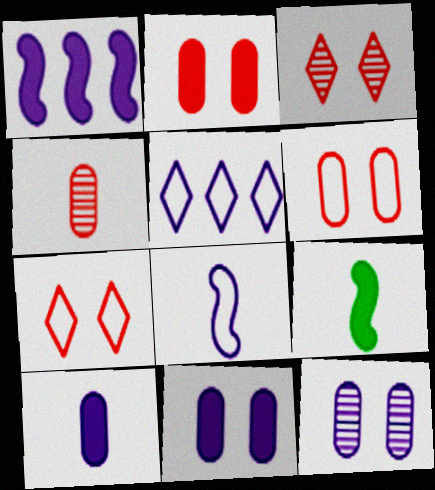[]